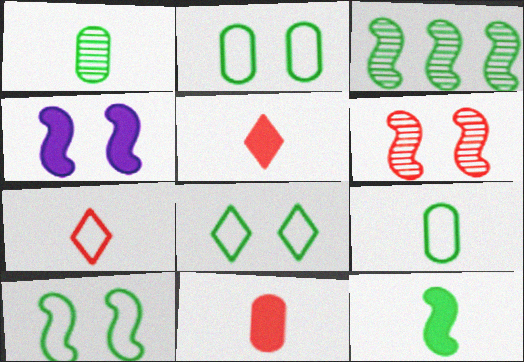[[2, 8, 10], 
[3, 10, 12], 
[4, 6, 10]]